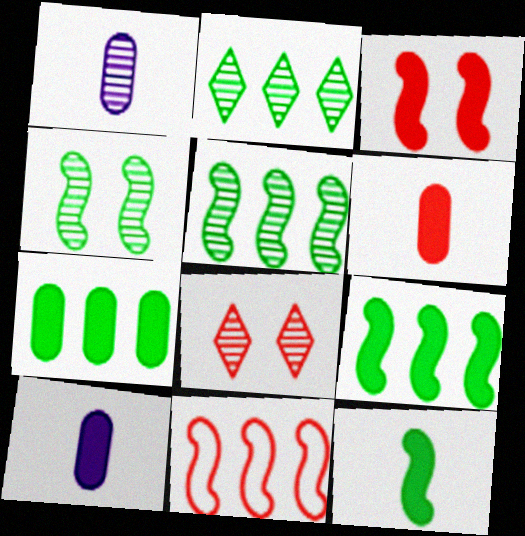[[1, 5, 8], 
[6, 8, 11]]